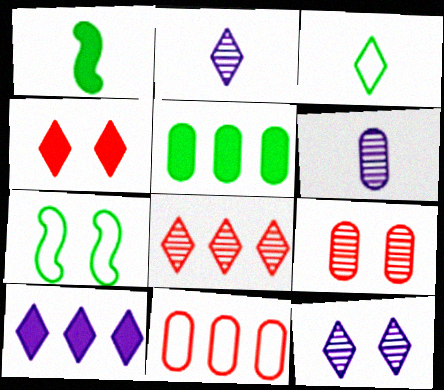[[1, 11, 12]]